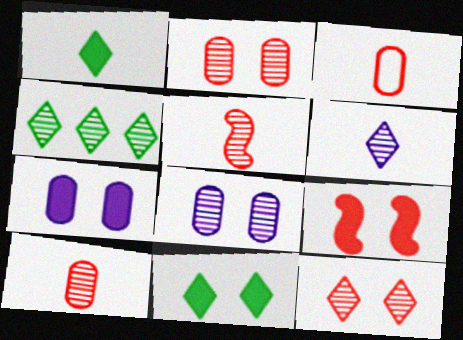[[4, 5, 8], 
[4, 6, 12], 
[7, 9, 11]]